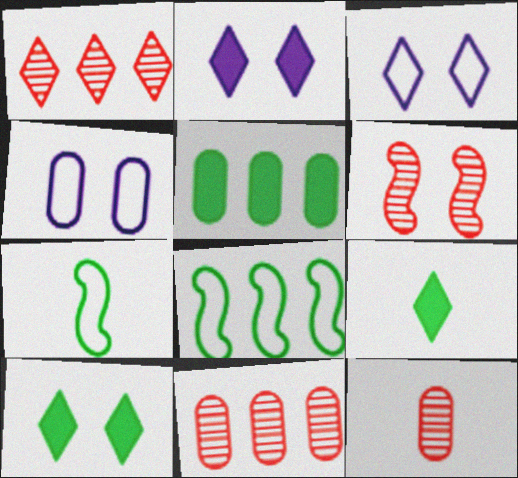[[1, 3, 9], 
[1, 6, 12], 
[2, 7, 11], 
[2, 8, 12], 
[4, 5, 12], 
[4, 6, 10]]